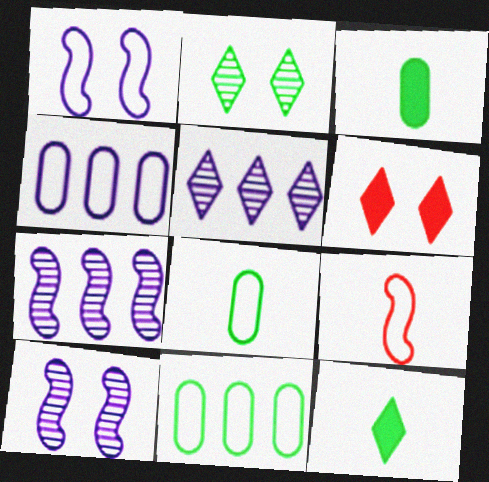[[6, 7, 8]]